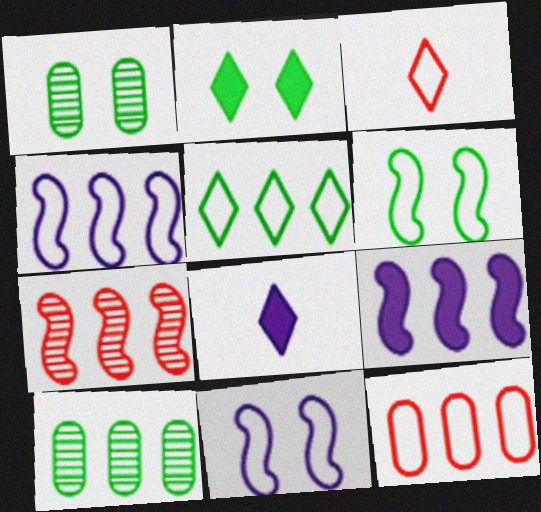[[1, 2, 6], 
[1, 3, 9], 
[4, 5, 12]]